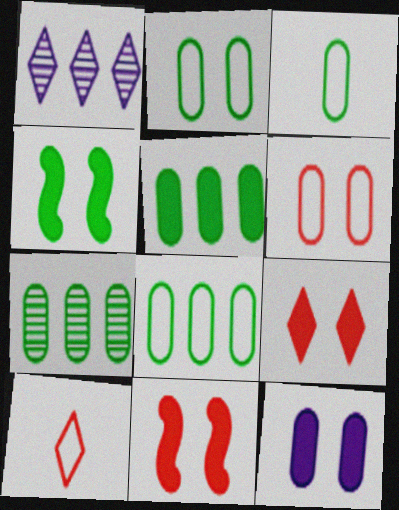[[1, 3, 11], 
[2, 3, 8], 
[4, 9, 12], 
[5, 7, 8]]